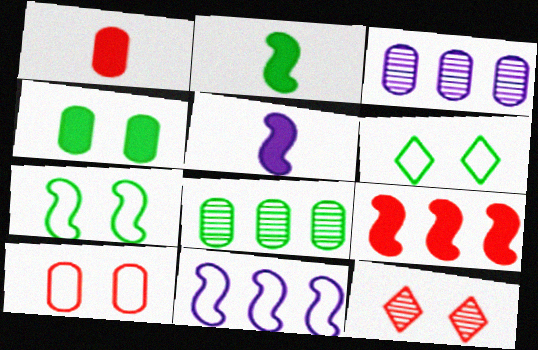[[2, 6, 8]]